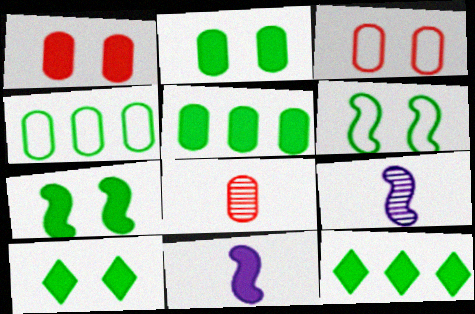[[1, 11, 12], 
[2, 7, 10], 
[3, 9, 12]]